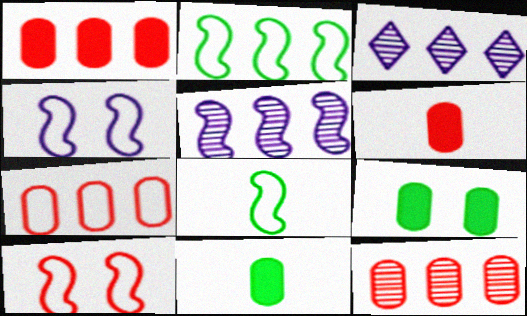[[1, 2, 3], 
[1, 7, 12], 
[3, 10, 11]]